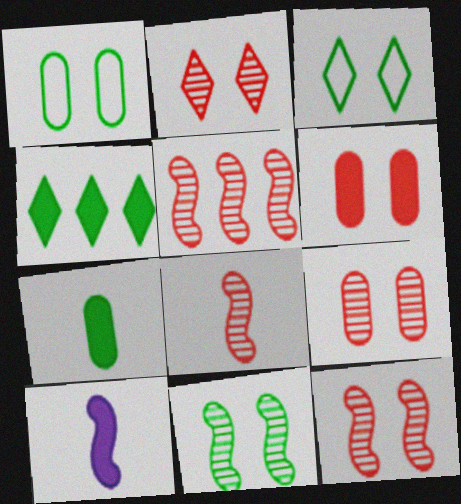[[2, 9, 12], 
[4, 6, 10], 
[5, 8, 12]]